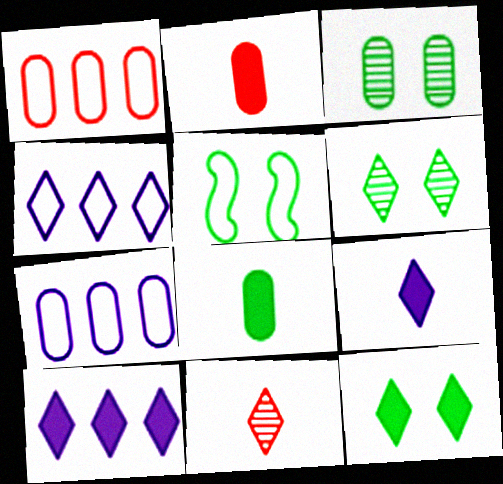[[2, 3, 7], 
[3, 5, 12], 
[4, 11, 12]]